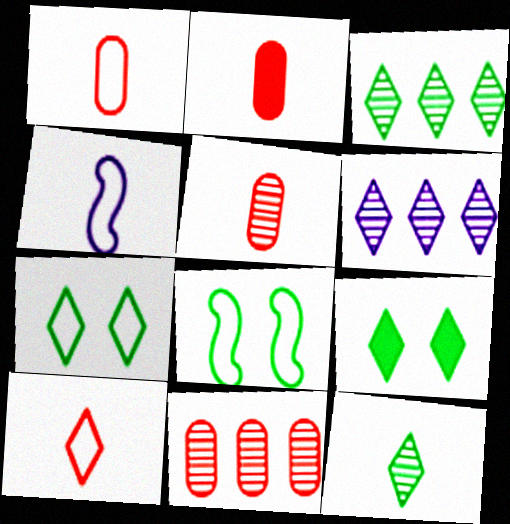[[1, 2, 5], 
[2, 4, 12], 
[2, 6, 8], 
[4, 9, 11], 
[6, 9, 10]]